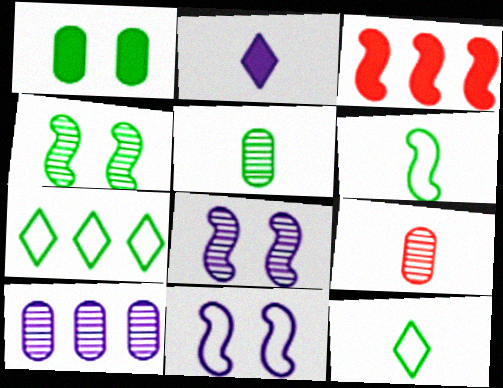[[1, 2, 3], 
[2, 6, 9], 
[2, 10, 11], 
[3, 6, 8], 
[3, 7, 10]]